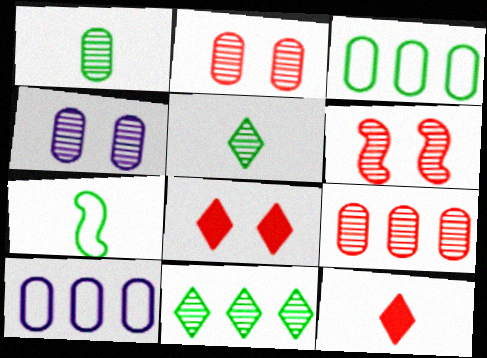[[1, 4, 9]]